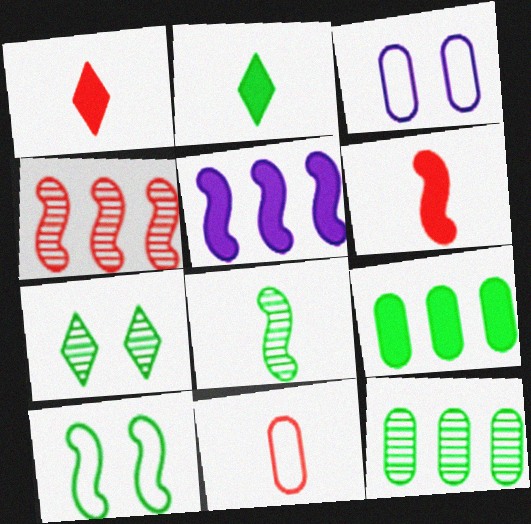[[2, 3, 4], 
[2, 10, 12], 
[5, 7, 11], 
[7, 8, 12]]